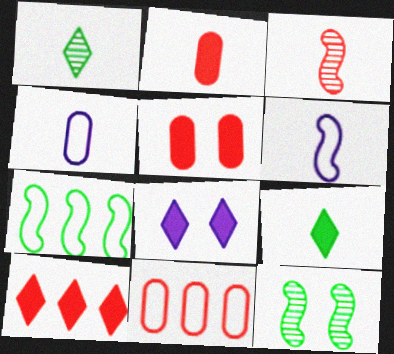[[1, 2, 6], 
[3, 4, 9], 
[4, 10, 12], 
[8, 9, 10]]